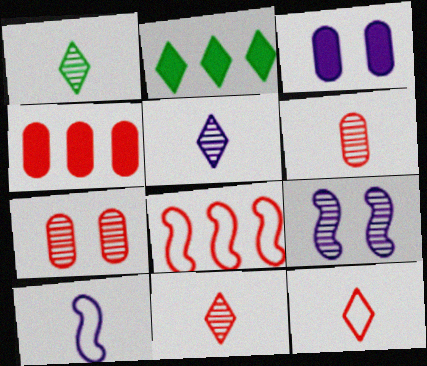[[1, 3, 8], 
[1, 5, 11], 
[2, 7, 10]]